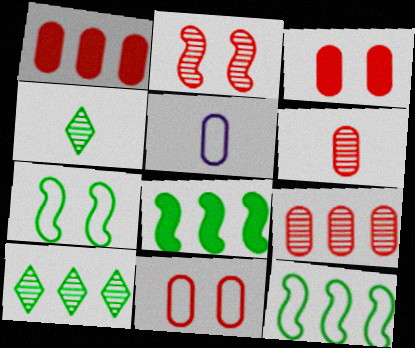[[1, 6, 11]]